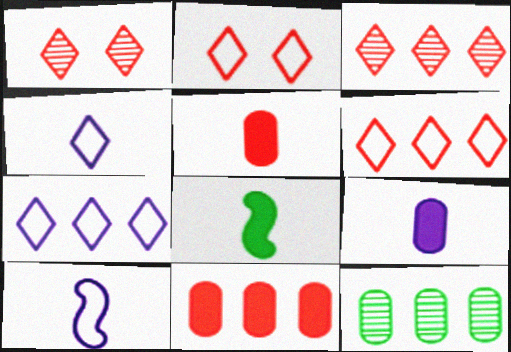[]